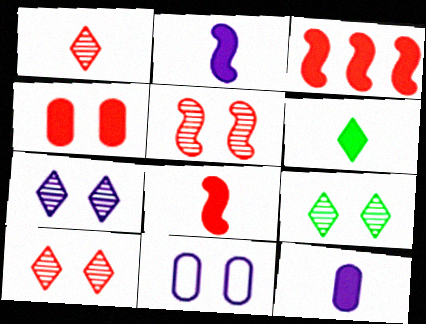[[6, 8, 12], 
[7, 9, 10]]